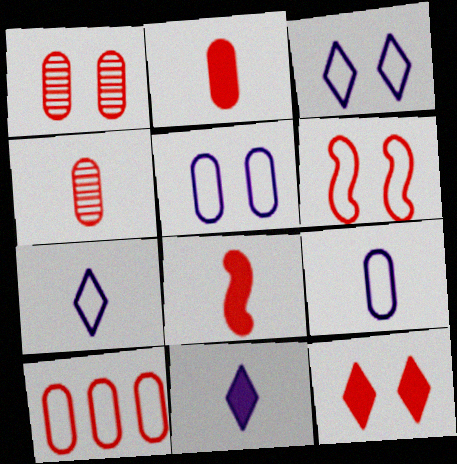[[1, 2, 10], 
[1, 6, 12]]